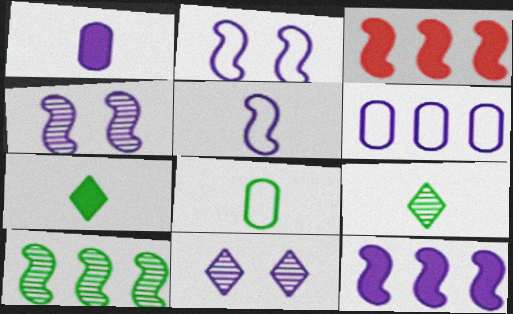[[3, 8, 11], 
[4, 5, 12]]